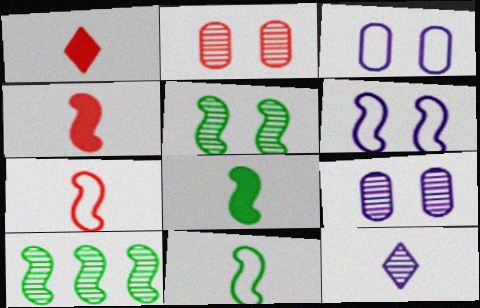[[1, 3, 10], 
[2, 10, 12], 
[4, 6, 10]]